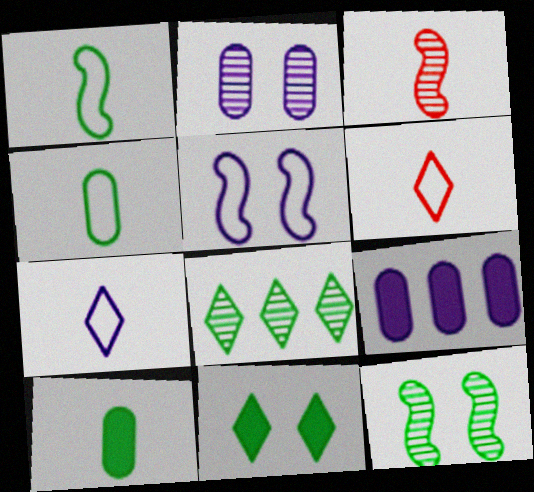[[2, 3, 8], 
[3, 7, 10], 
[6, 9, 12]]